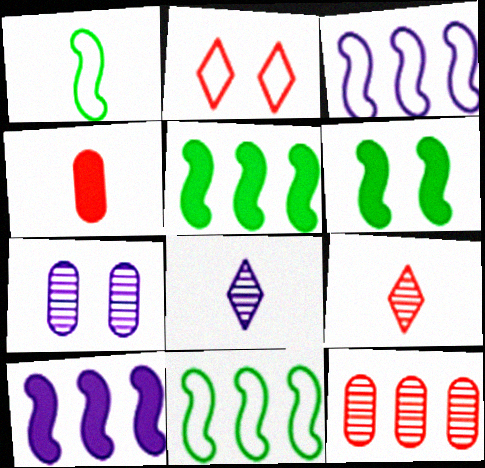[[1, 4, 8], 
[2, 6, 7]]